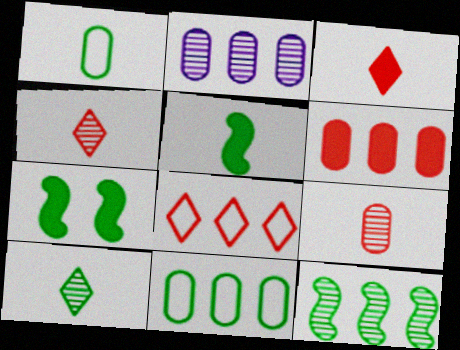[[1, 5, 10], 
[2, 6, 11], 
[7, 10, 11]]